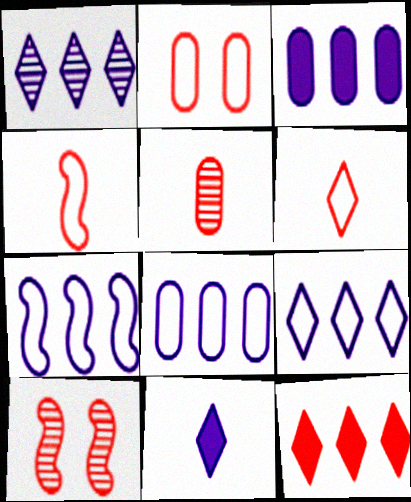[[1, 3, 7], 
[7, 8, 9]]